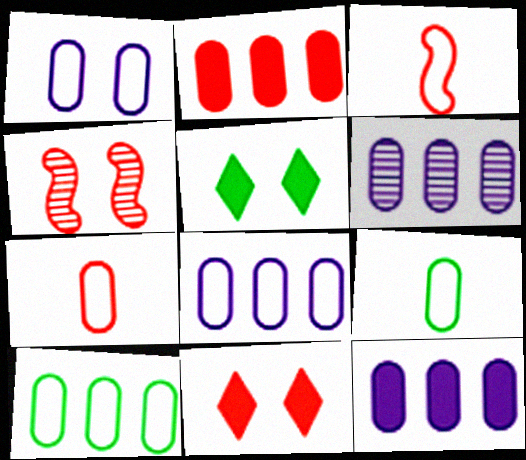[[1, 4, 5], 
[1, 7, 10], 
[2, 6, 10], 
[3, 5, 6], 
[6, 8, 12]]